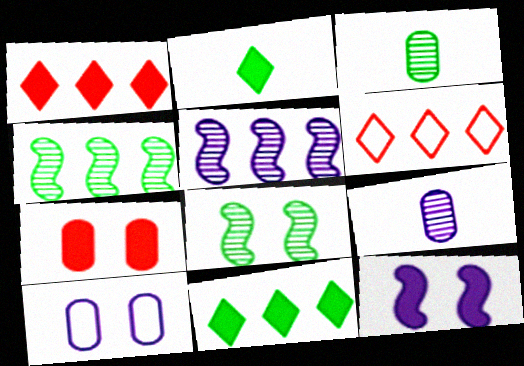[[3, 6, 12]]